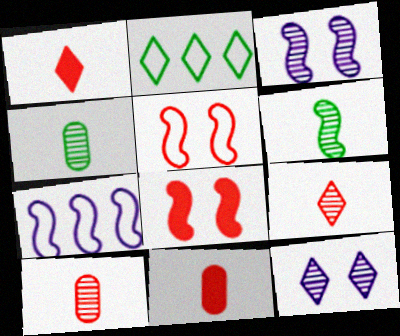[[1, 2, 12], 
[2, 3, 11], 
[6, 7, 8]]